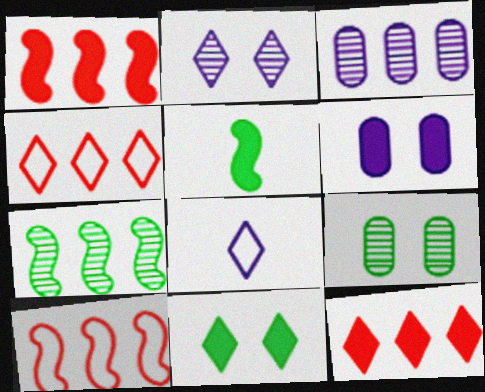[[1, 8, 9], 
[5, 6, 12]]